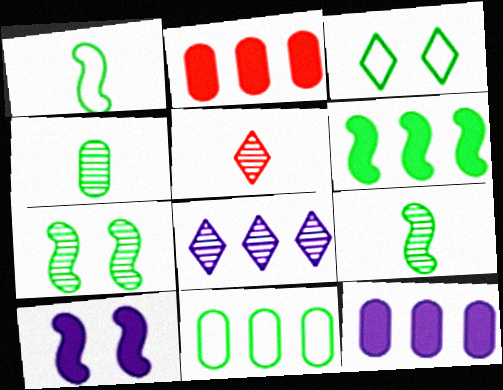[[1, 3, 11], 
[1, 6, 7], 
[3, 4, 6], 
[5, 10, 11]]